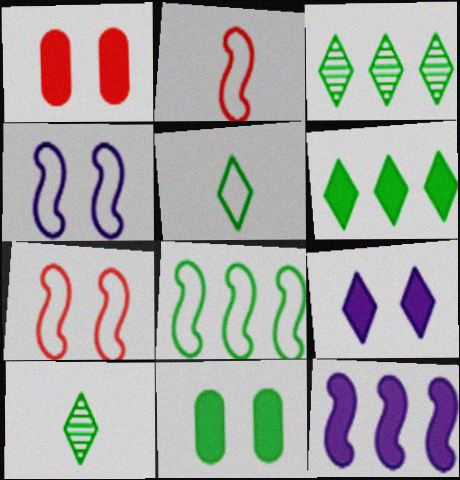[[2, 4, 8], 
[8, 10, 11]]